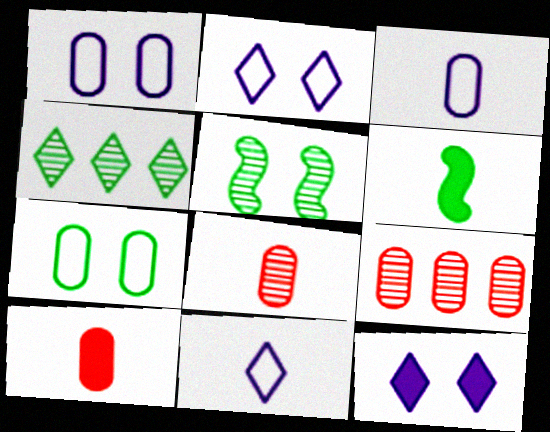[[2, 6, 9], 
[4, 6, 7], 
[6, 8, 11]]